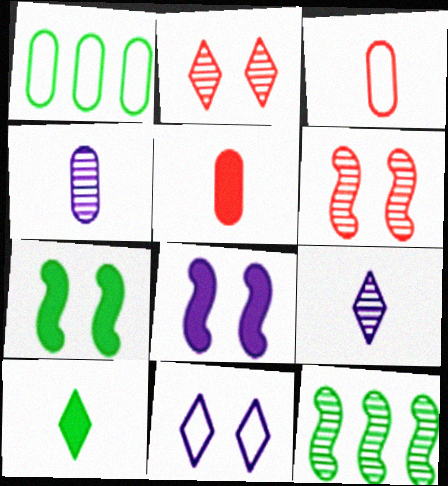[[2, 4, 12], 
[5, 11, 12]]